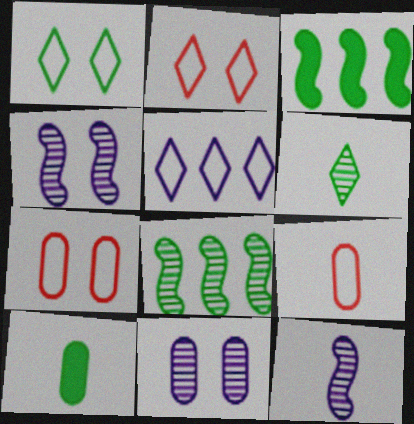[[1, 8, 10]]